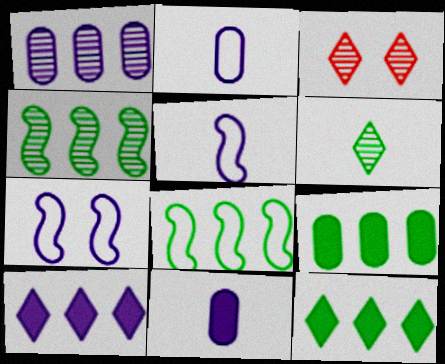[[3, 5, 9], 
[3, 8, 11]]